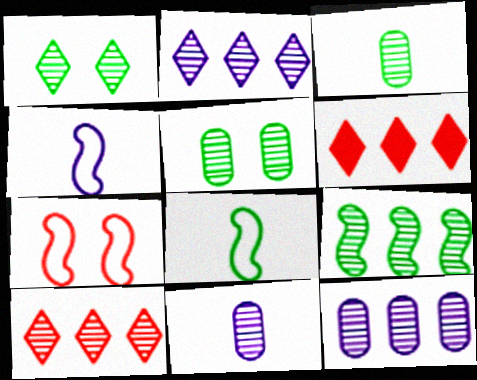[[1, 3, 9], 
[4, 5, 6], 
[9, 10, 12]]